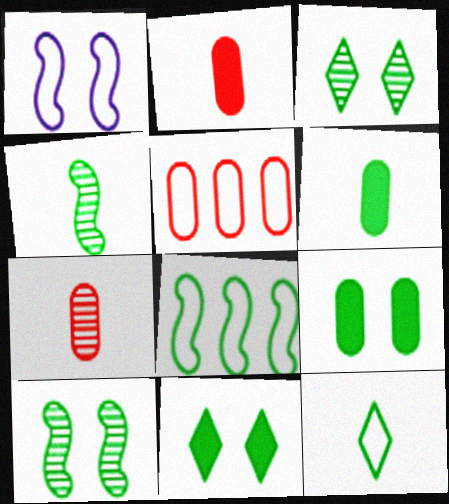[[1, 5, 12], 
[3, 6, 8], 
[4, 6, 12]]